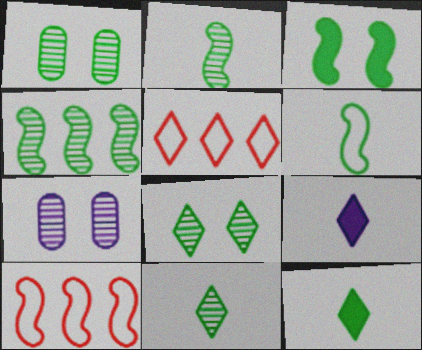[[1, 4, 11], 
[1, 9, 10], 
[3, 4, 6], 
[5, 8, 9], 
[7, 10, 12]]